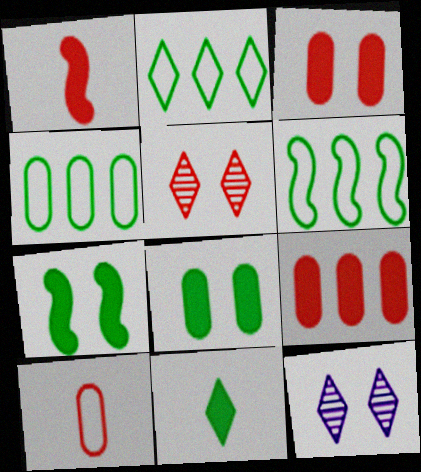[[1, 4, 12], 
[2, 4, 6]]